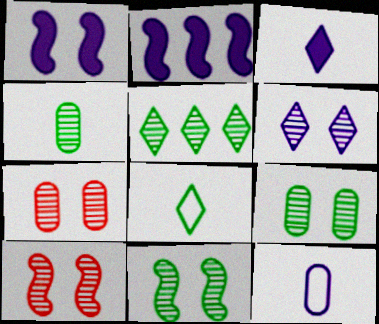[[2, 6, 12], 
[2, 7, 8], 
[4, 5, 11], 
[6, 7, 11], 
[6, 9, 10]]